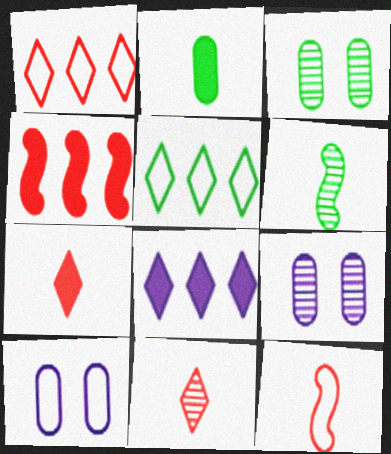[[3, 8, 12], 
[5, 10, 12]]